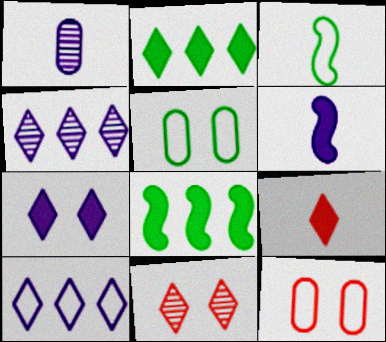[[1, 3, 9], 
[2, 7, 9], 
[3, 10, 12]]